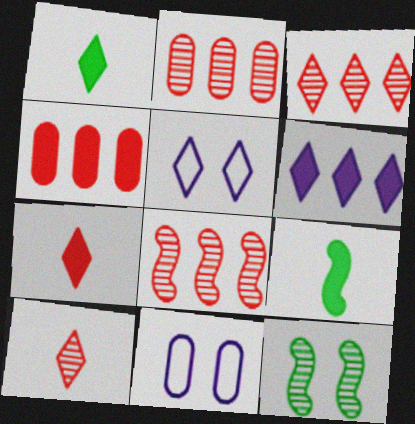[[1, 3, 5], 
[1, 8, 11], 
[2, 3, 8], 
[2, 5, 9], 
[3, 9, 11]]